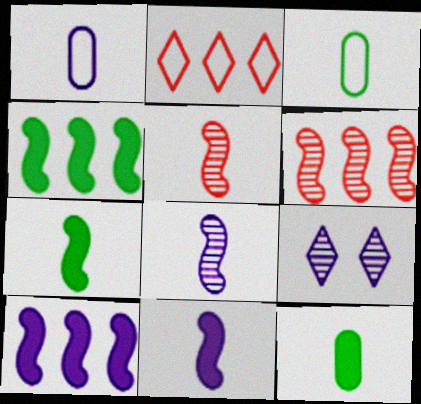[[1, 9, 10]]